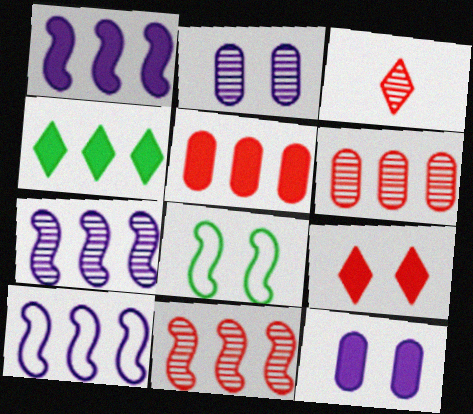[[1, 4, 5], 
[1, 7, 10], 
[2, 8, 9], 
[4, 6, 10]]